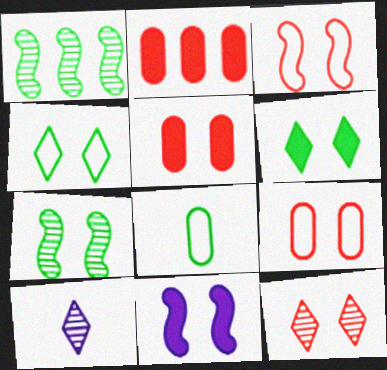[[1, 6, 8], 
[3, 5, 12], 
[3, 7, 11], 
[5, 6, 11]]